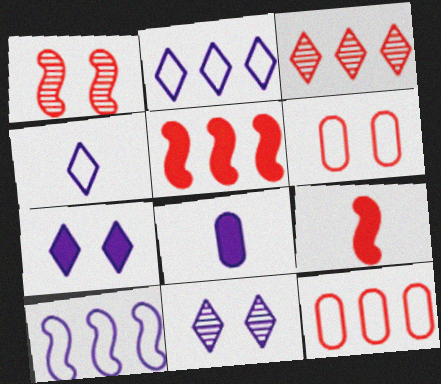[[3, 5, 12], 
[3, 6, 9], 
[8, 10, 11]]